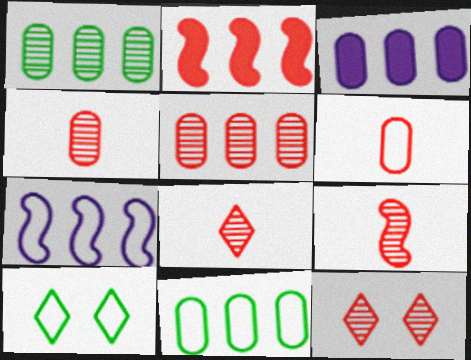[[2, 6, 12], 
[3, 5, 11], 
[3, 9, 10], 
[4, 8, 9], 
[5, 9, 12], 
[6, 7, 10]]